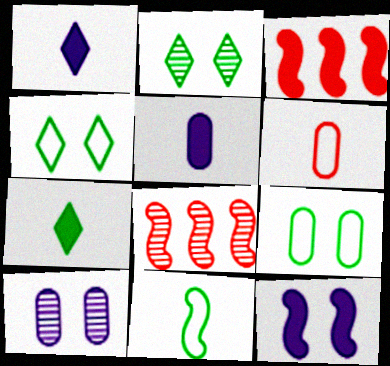[[1, 8, 9], 
[4, 5, 8], 
[8, 11, 12]]